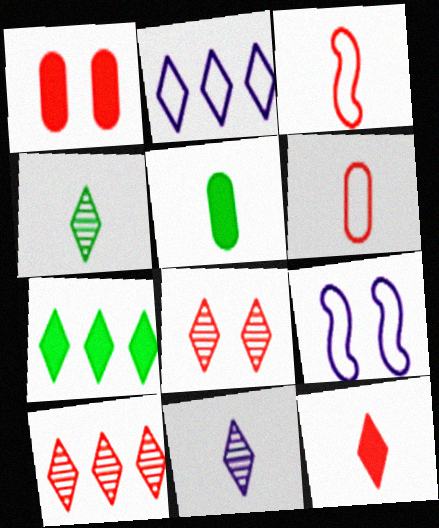[[1, 3, 10], 
[2, 7, 10], 
[3, 5, 11], 
[5, 9, 10]]